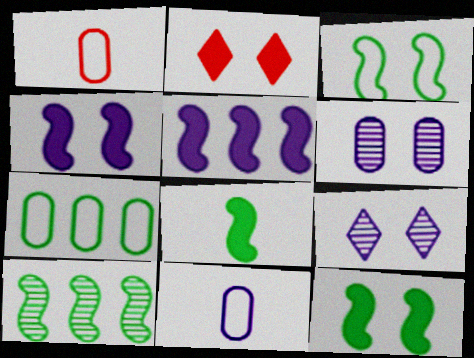[[2, 3, 6], 
[2, 10, 11], 
[3, 8, 10], 
[5, 9, 11]]